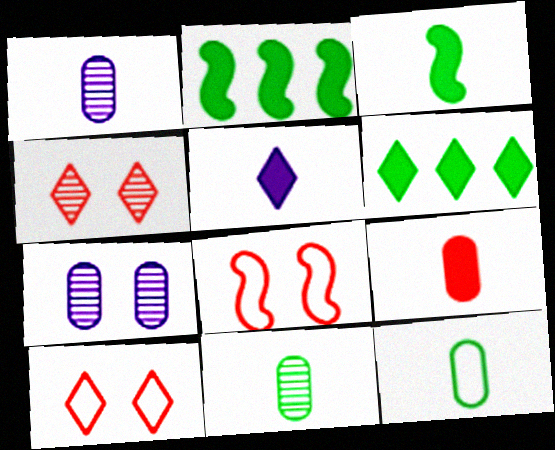[[1, 2, 10], 
[1, 6, 8], 
[1, 9, 12], 
[3, 5, 9]]